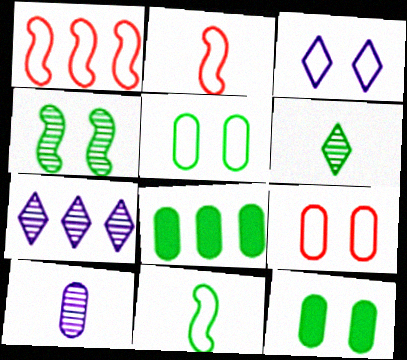[[1, 7, 8], 
[2, 7, 12], 
[8, 9, 10]]